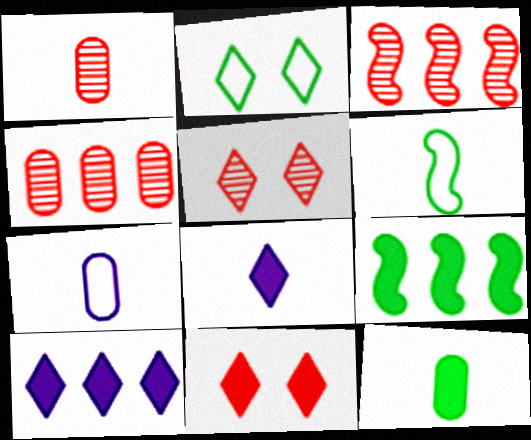[[1, 3, 5], 
[1, 6, 8], 
[1, 7, 12], 
[5, 7, 9]]